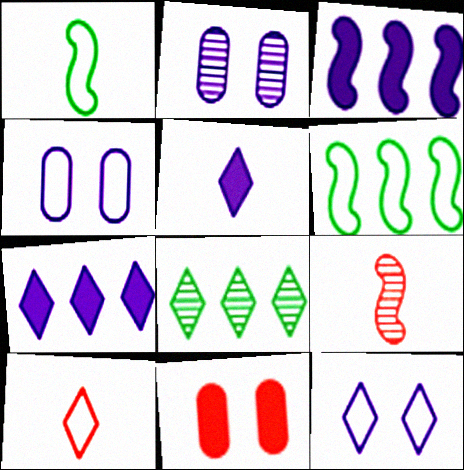[[2, 8, 9], 
[4, 6, 10]]